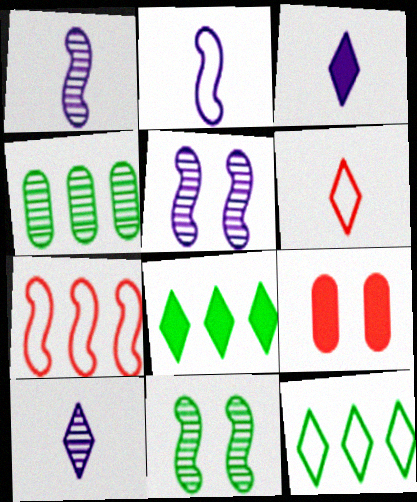[[1, 9, 12]]